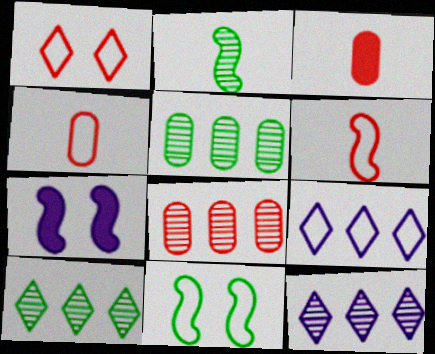[[3, 11, 12], 
[4, 7, 10], 
[4, 9, 11]]